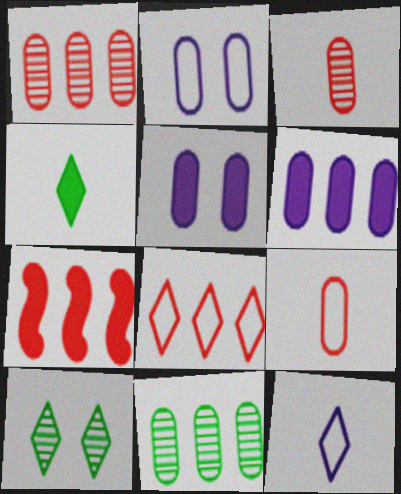[[1, 7, 8], 
[4, 5, 7], 
[5, 9, 11]]